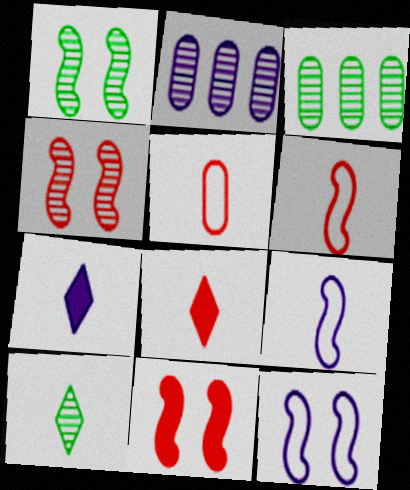[[1, 3, 10], 
[1, 11, 12], 
[2, 4, 10], 
[2, 7, 12], 
[3, 8, 12]]